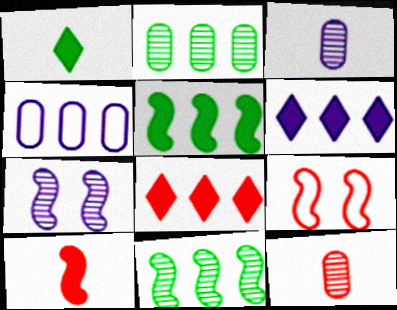[[4, 8, 11], 
[8, 9, 12]]